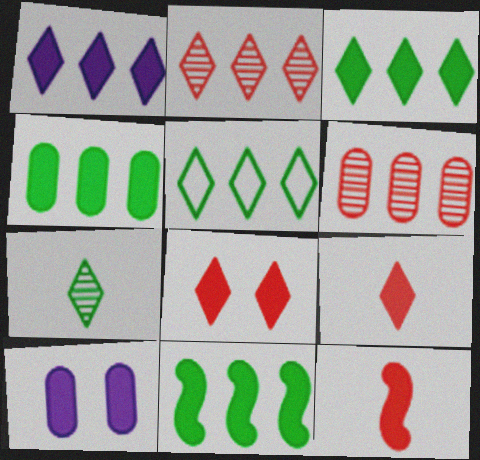[[1, 2, 5], 
[3, 4, 11], 
[3, 10, 12], 
[9, 10, 11]]